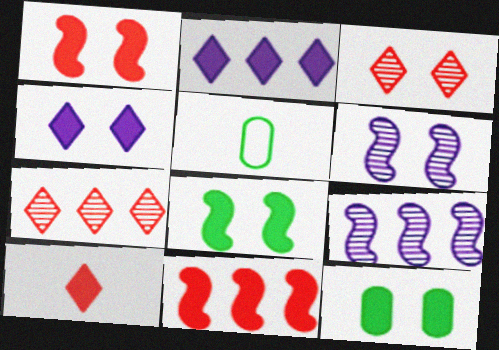[[1, 4, 12]]